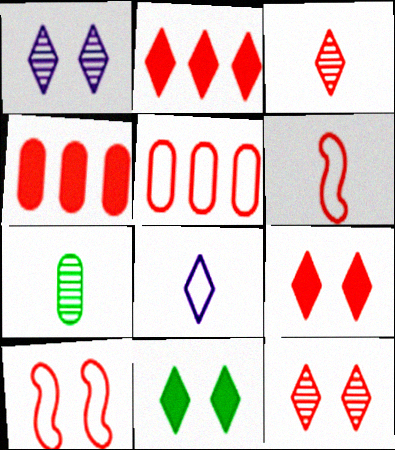[[3, 4, 10], 
[4, 6, 12]]